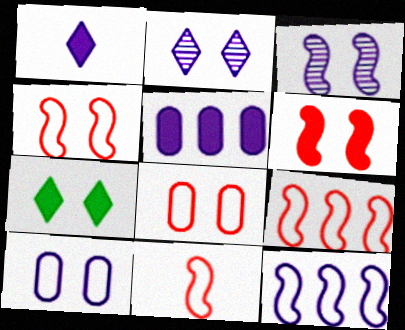[[3, 7, 8], 
[4, 9, 11]]